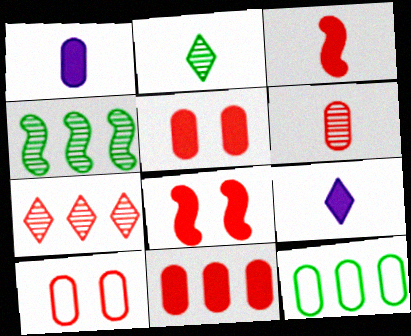[[3, 7, 10], 
[4, 9, 10], 
[6, 10, 11]]